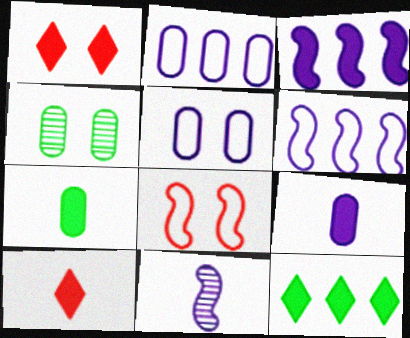[[1, 3, 7], 
[4, 6, 10]]